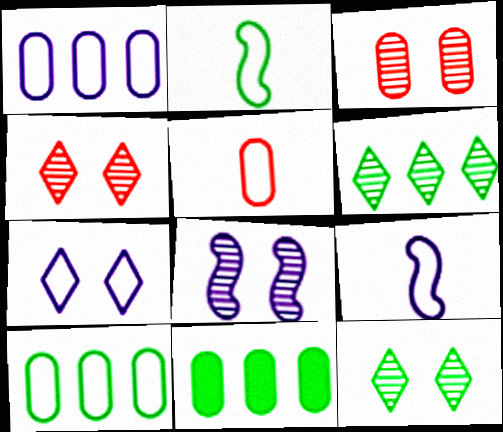[[1, 7, 9], 
[2, 11, 12], 
[3, 8, 12], 
[4, 9, 11]]